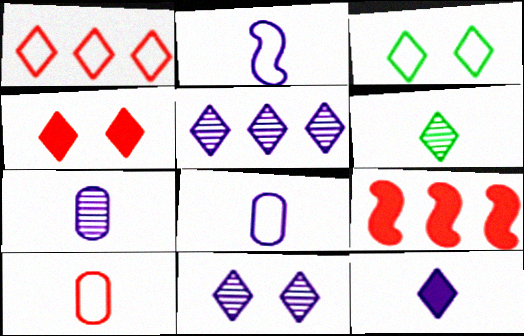[[2, 7, 12], 
[3, 4, 11], 
[3, 7, 9]]